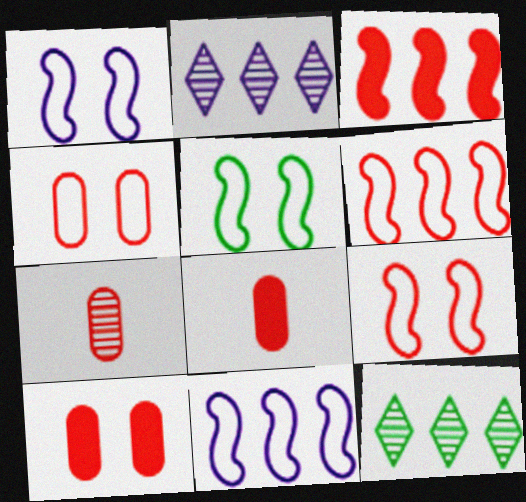[[1, 5, 9], 
[1, 8, 12], 
[2, 5, 8]]